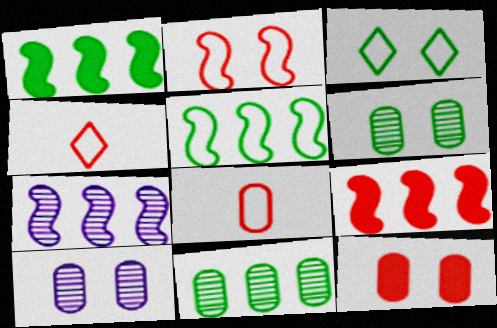[[1, 4, 10], 
[5, 7, 9]]